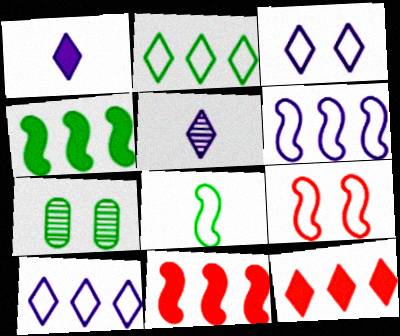[[6, 8, 9]]